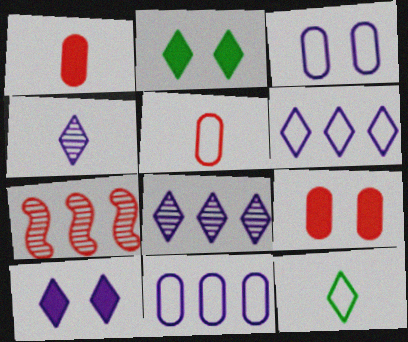[[4, 6, 10]]